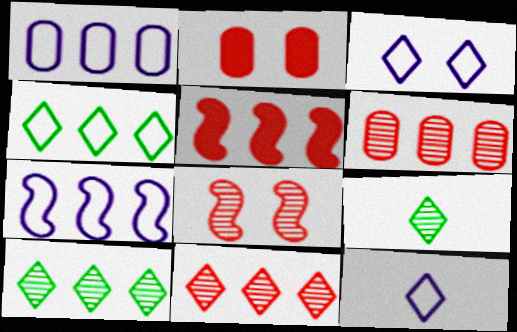[[1, 5, 10], 
[2, 7, 9]]